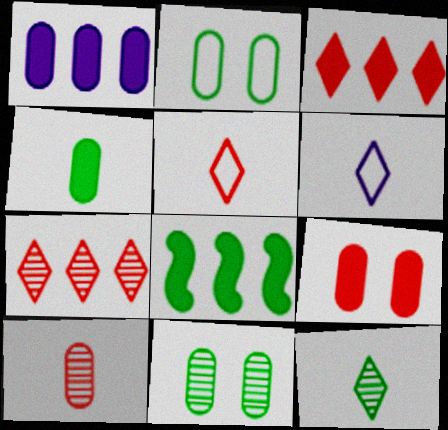[[1, 2, 10], 
[1, 3, 8], 
[1, 4, 9], 
[2, 8, 12]]